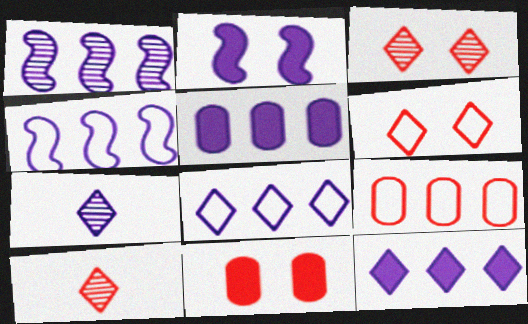[[1, 5, 8]]